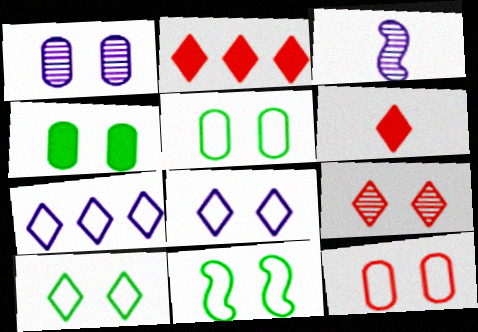[[1, 4, 12], 
[2, 3, 5], 
[5, 10, 11], 
[8, 11, 12]]